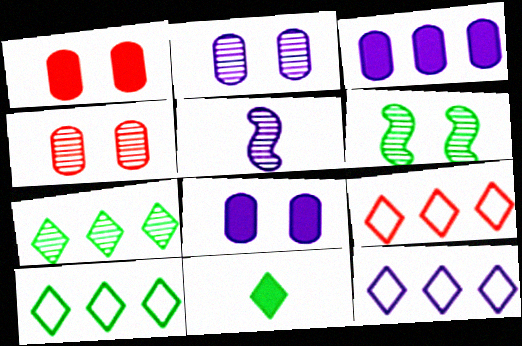[[1, 5, 10], 
[4, 5, 7], 
[5, 8, 12], 
[9, 10, 12]]